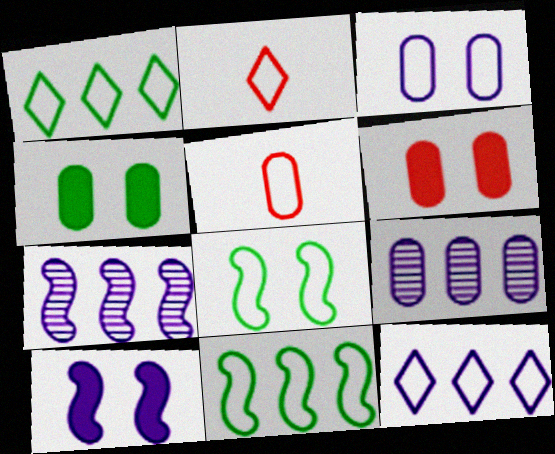[[2, 3, 11], 
[2, 4, 7], 
[4, 5, 9], 
[5, 8, 12]]